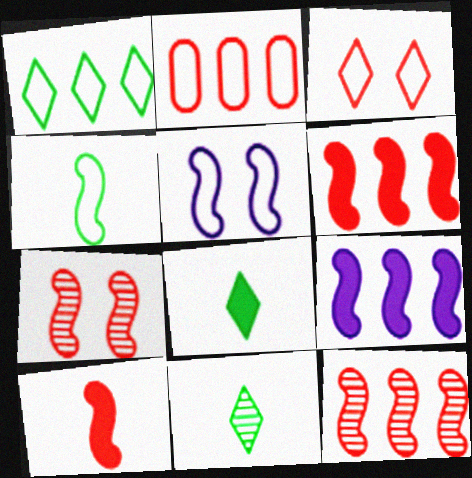[[4, 7, 9]]